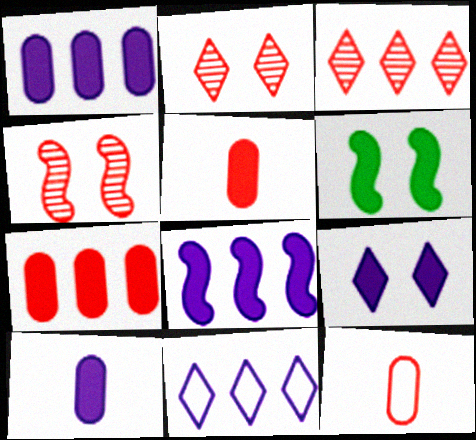[[8, 9, 10]]